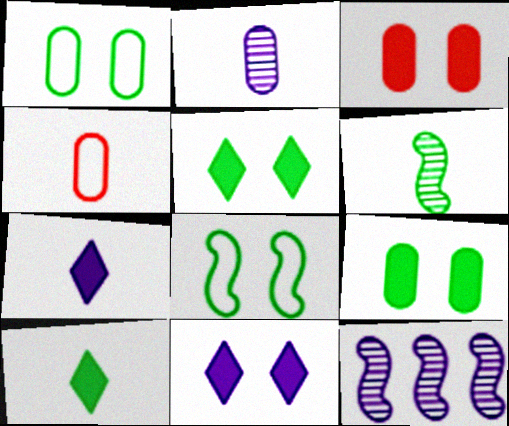[[4, 5, 12], 
[4, 6, 7]]